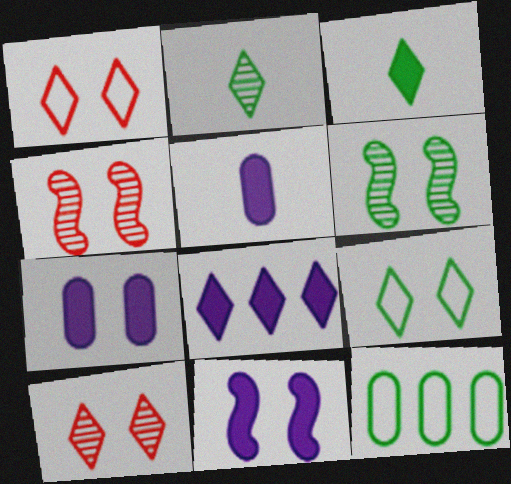[[1, 2, 8], 
[1, 6, 7], 
[3, 6, 12], 
[4, 7, 9], 
[5, 8, 11]]